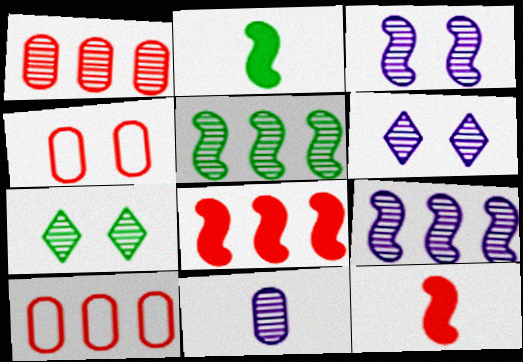[[2, 6, 10], 
[6, 9, 11]]